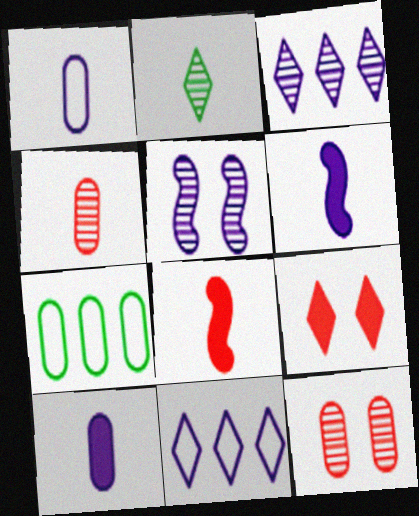[[1, 2, 8], 
[2, 9, 11], 
[5, 10, 11], 
[7, 10, 12]]